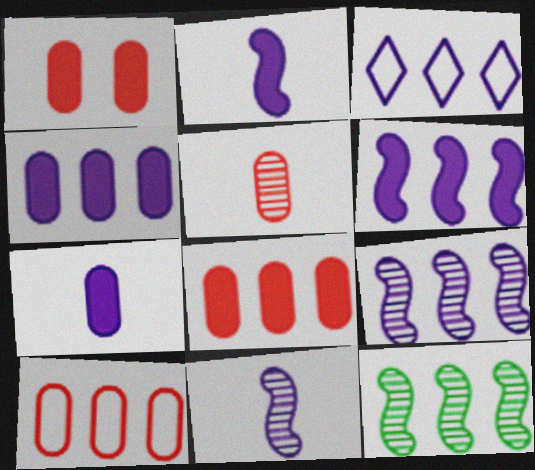[[1, 5, 10], 
[3, 4, 9], 
[3, 8, 12]]